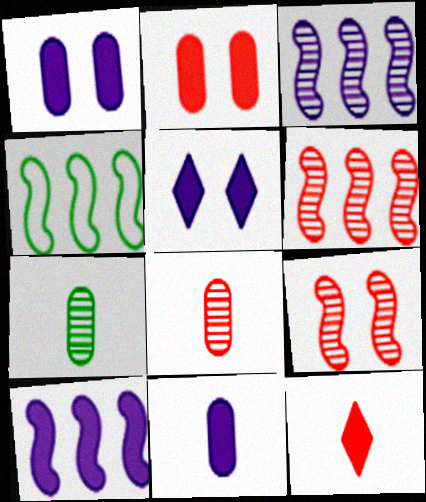[[4, 5, 8], 
[4, 6, 10], 
[5, 10, 11]]